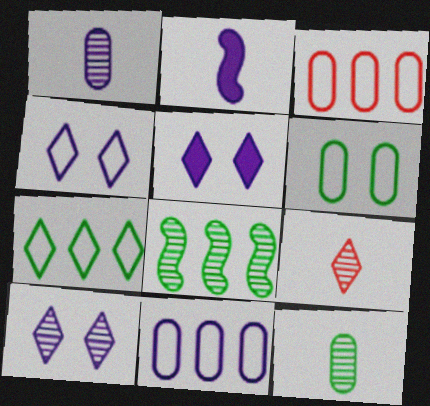[[2, 10, 11], 
[4, 5, 10], 
[5, 7, 9]]